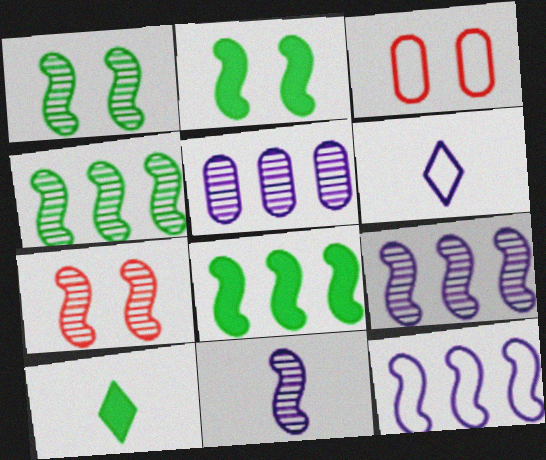[[3, 9, 10], 
[4, 7, 11]]